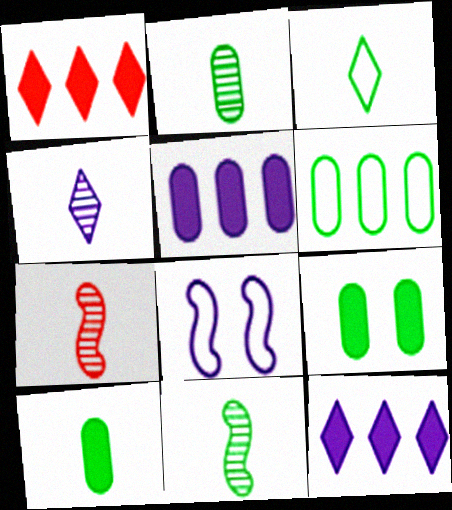[[1, 2, 8], 
[2, 4, 7], 
[2, 6, 9], 
[3, 10, 11], 
[4, 5, 8]]